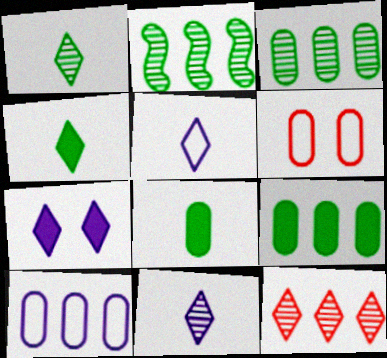[]